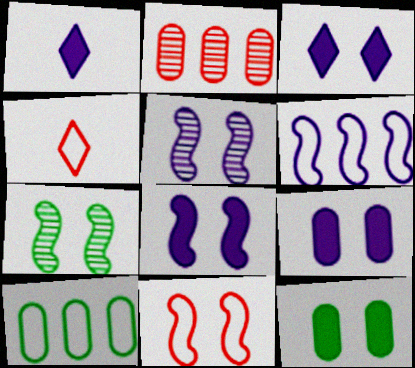[[3, 8, 9], 
[7, 8, 11]]